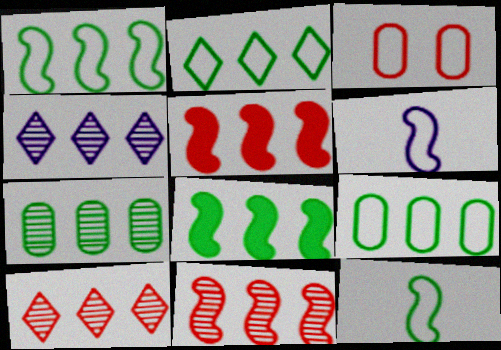[[1, 2, 9], 
[2, 3, 6], 
[2, 7, 8], 
[4, 5, 9], 
[4, 7, 11]]